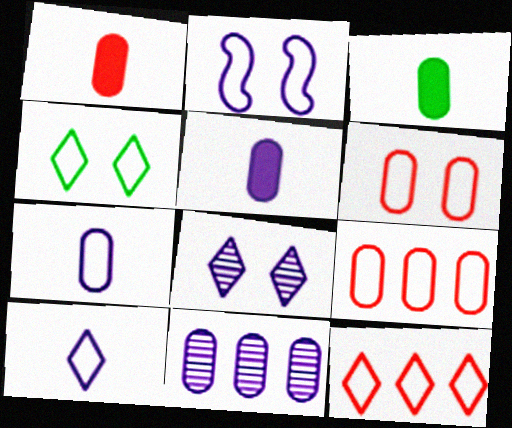[[1, 3, 5], 
[2, 4, 6], 
[3, 6, 11], 
[4, 10, 12]]